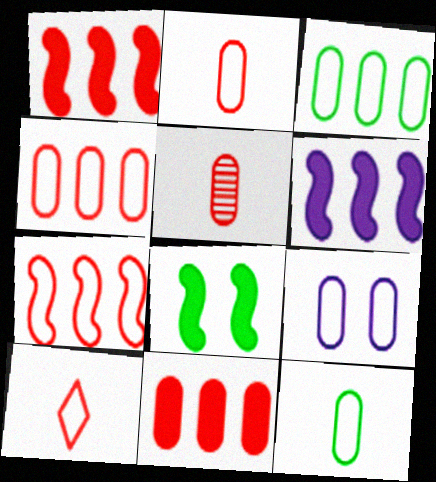[[2, 3, 9], 
[4, 9, 12]]